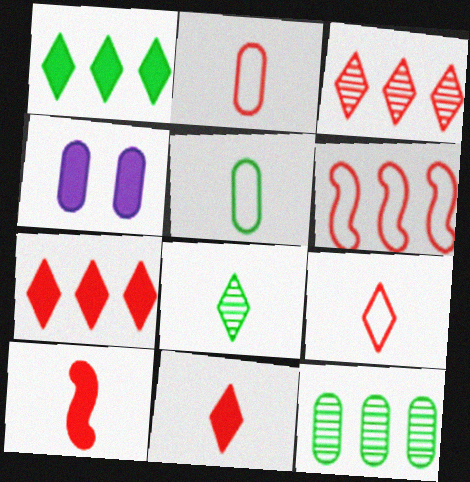[[1, 4, 10], 
[2, 4, 12], 
[4, 6, 8]]